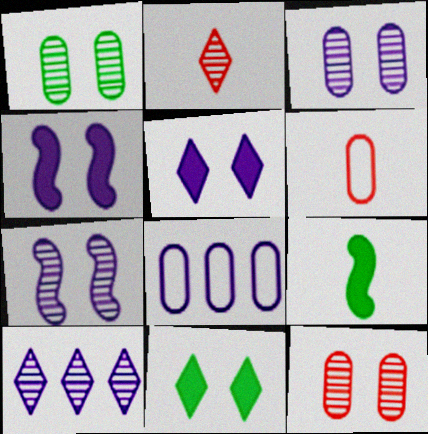[[1, 3, 12]]